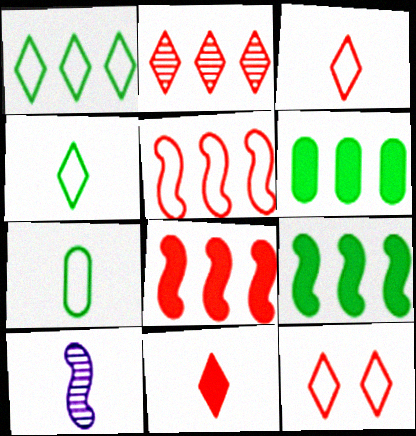[[2, 11, 12], 
[6, 10, 12], 
[7, 10, 11]]